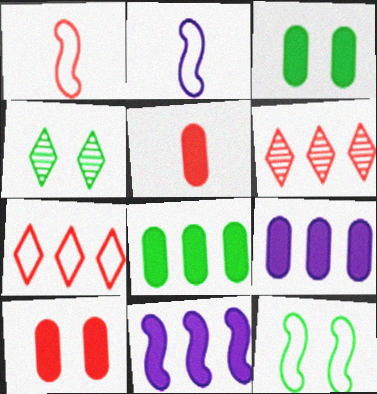[[1, 4, 9], 
[1, 6, 10], 
[2, 3, 6], 
[3, 4, 12], 
[3, 5, 9]]